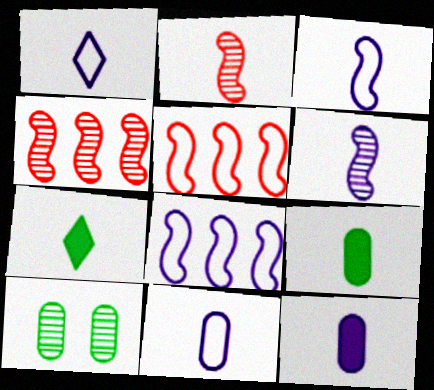[[1, 2, 9], 
[1, 3, 11], 
[1, 6, 12], 
[2, 7, 11]]